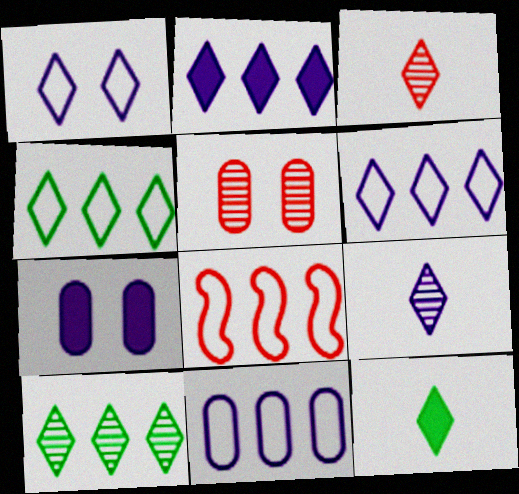[[1, 2, 9], 
[4, 8, 11]]